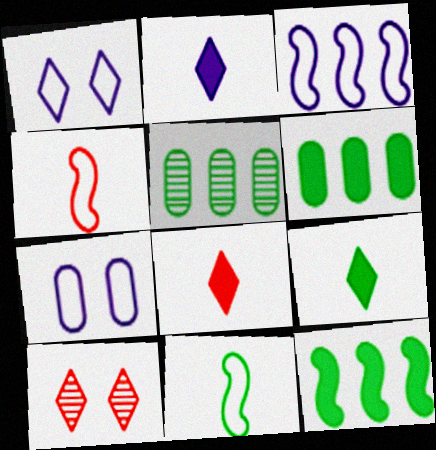[[2, 8, 9]]